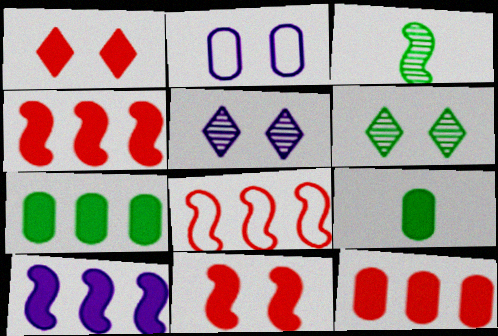[[1, 9, 10], 
[2, 6, 11], 
[5, 8, 9]]